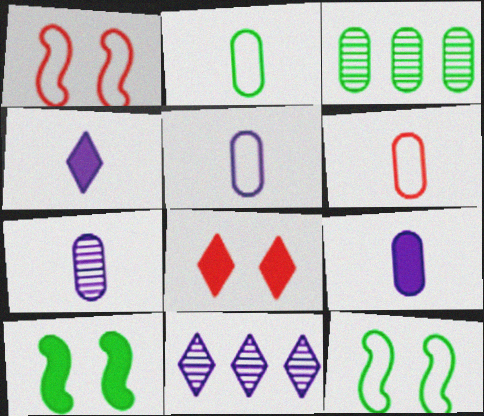[[1, 3, 4], 
[2, 5, 6], 
[5, 7, 9], 
[6, 10, 11]]